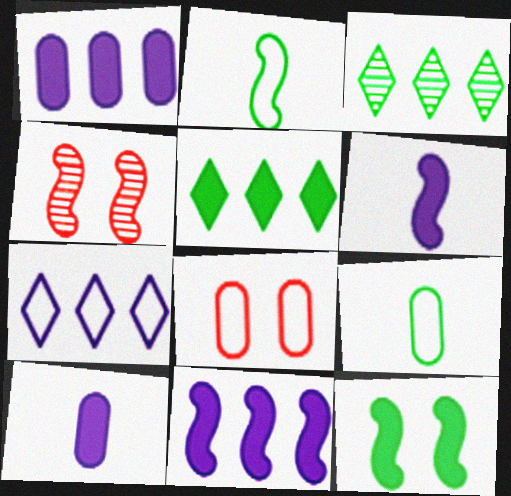[[2, 4, 11], 
[2, 7, 8], 
[3, 6, 8], 
[3, 9, 12]]